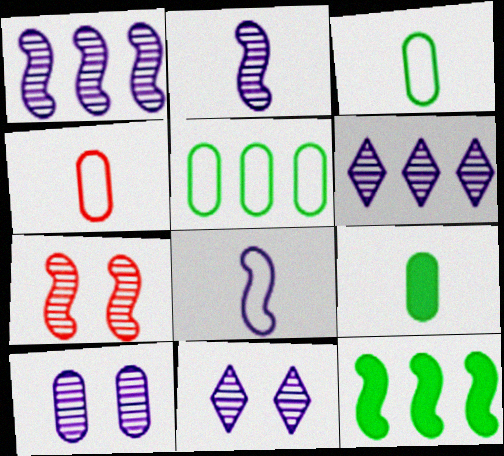[[2, 6, 10], 
[4, 11, 12], 
[7, 8, 12]]